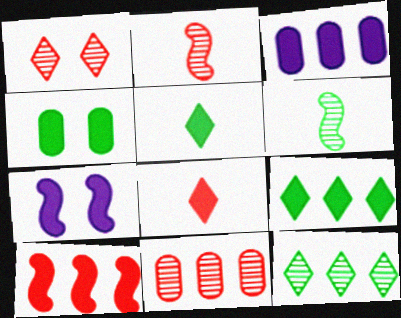[[1, 2, 11], 
[3, 9, 10]]